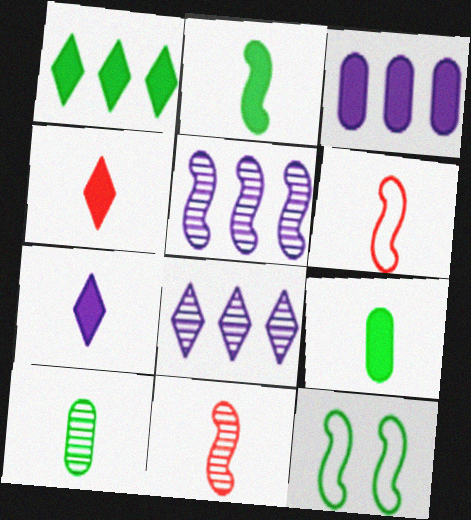[[1, 10, 12], 
[6, 7, 10]]